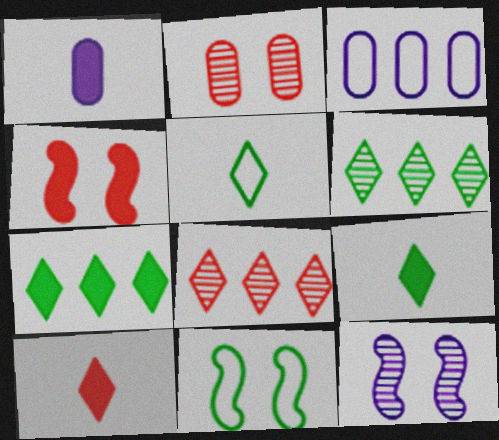[[1, 4, 7], 
[1, 8, 11], 
[4, 11, 12]]